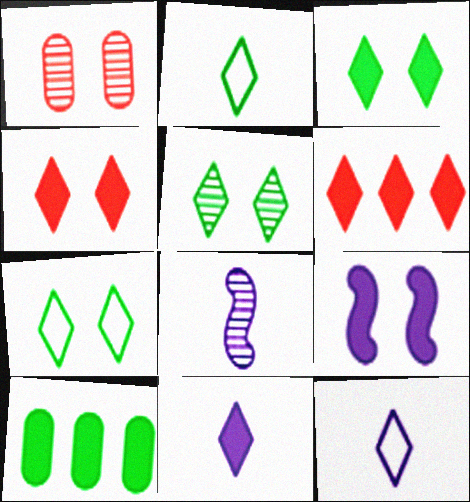[[1, 7, 9], 
[3, 5, 7], 
[3, 6, 11], 
[5, 6, 12]]